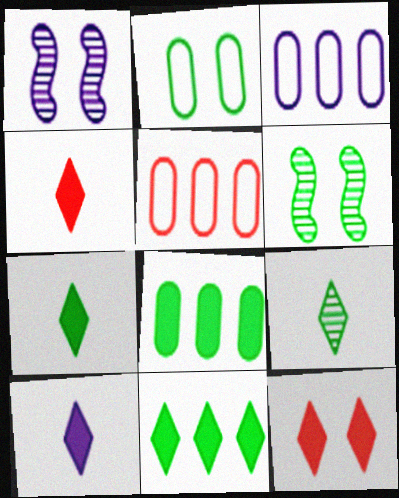[[1, 2, 12], 
[1, 3, 10], 
[1, 5, 7], 
[3, 4, 6], 
[4, 7, 10], 
[5, 6, 10], 
[10, 11, 12]]